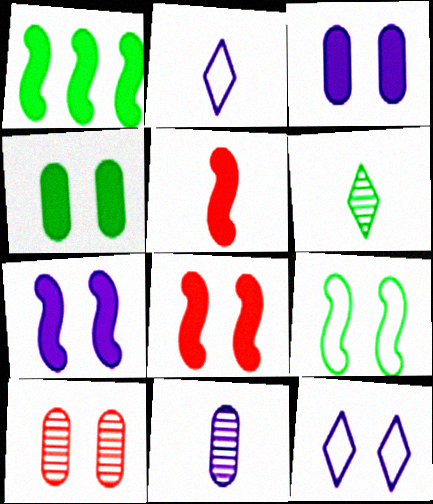[[1, 2, 10], 
[1, 5, 7]]